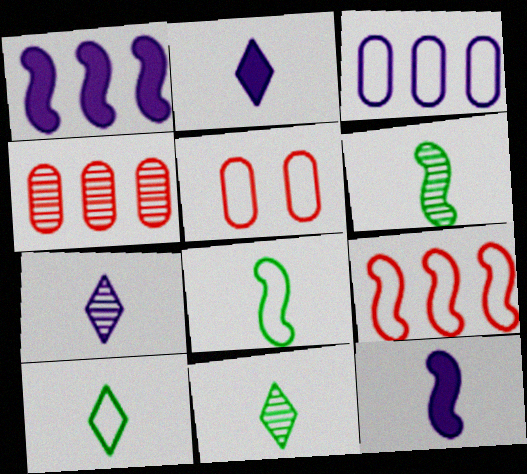[[1, 5, 11]]